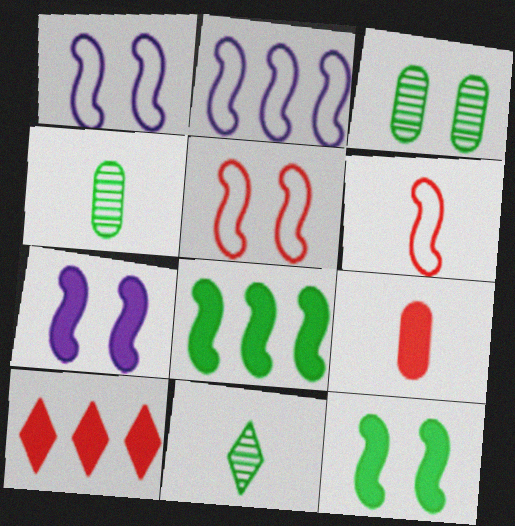[[1, 4, 10]]